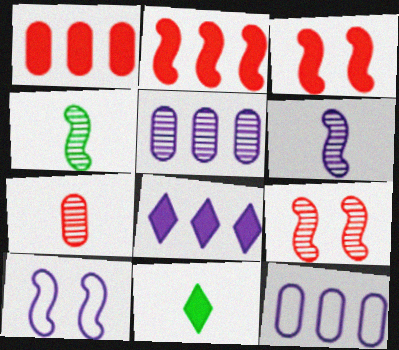[[2, 4, 10], 
[9, 11, 12]]